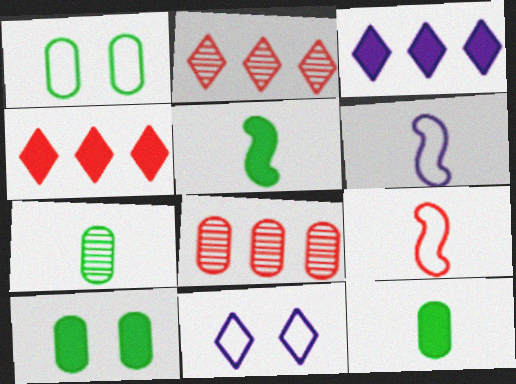[[2, 6, 10], 
[5, 8, 11]]